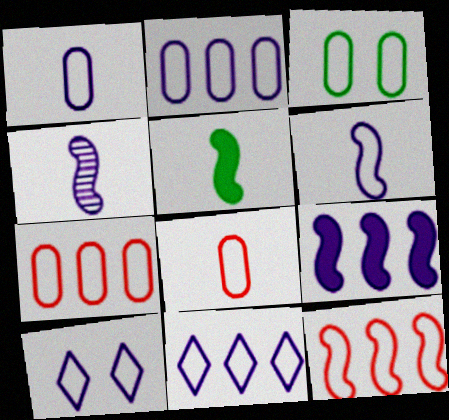[[1, 3, 7], 
[2, 3, 8], 
[2, 6, 10]]